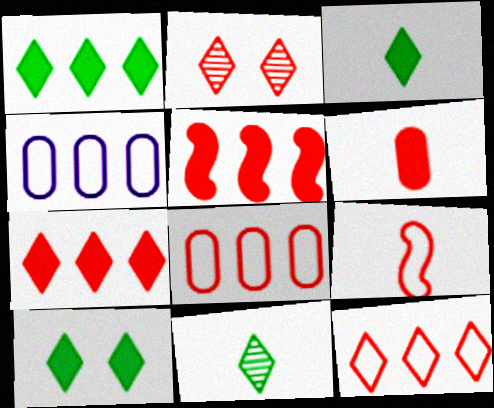[[1, 3, 10]]